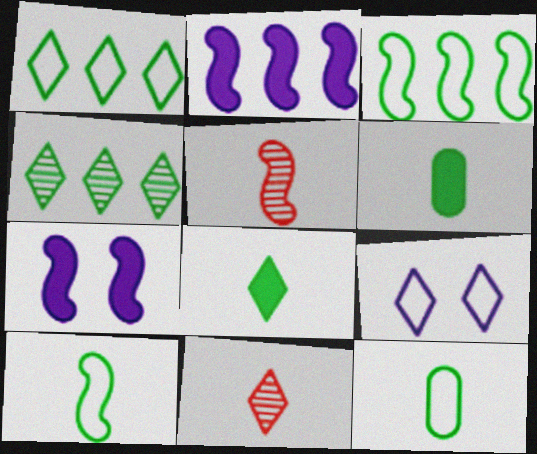[[3, 5, 7]]